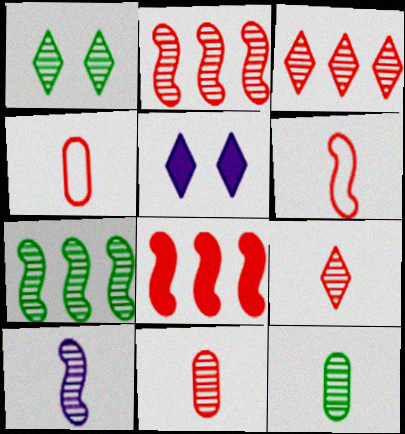[[1, 7, 12], 
[4, 5, 7], 
[9, 10, 12]]